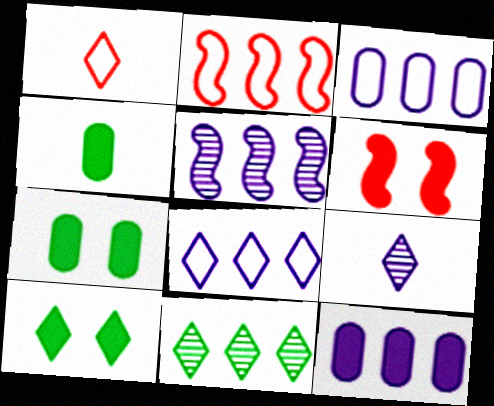[[1, 5, 7], 
[2, 7, 9], 
[2, 11, 12], 
[5, 8, 12]]